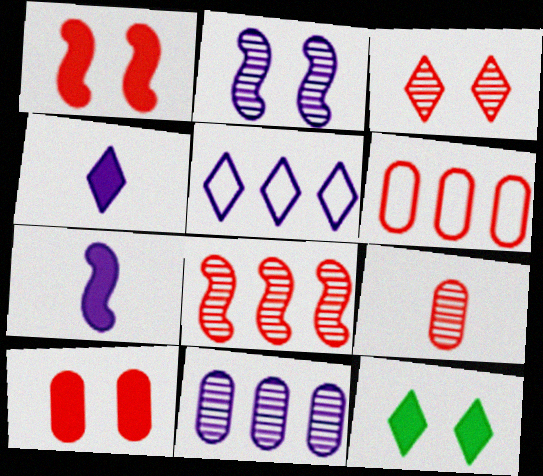[[3, 8, 9], 
[6, 9, 10]]